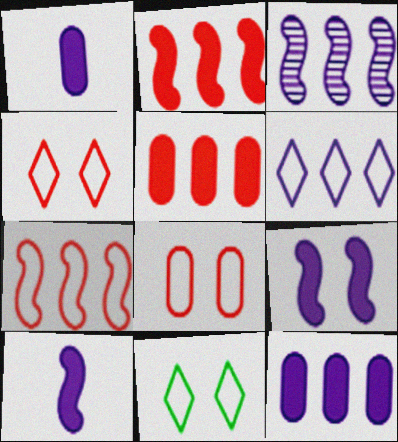[[3, 6, 12]]